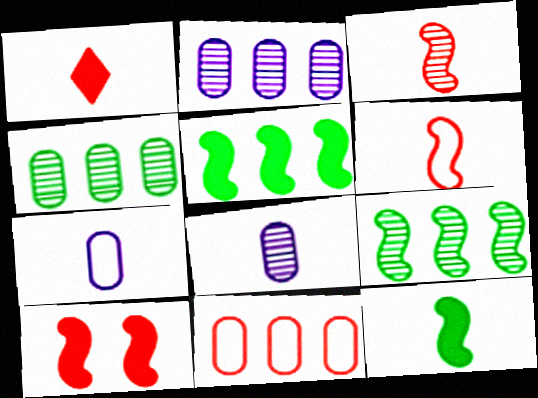[]